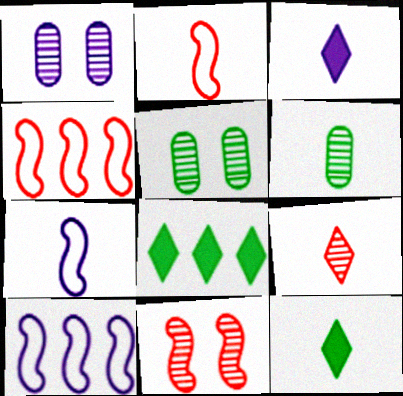[[1, 2, 8], 
[1, 3, 10], 
[1, 4, 12], 
[2, 3, 6], 
[3, 4, 5]]